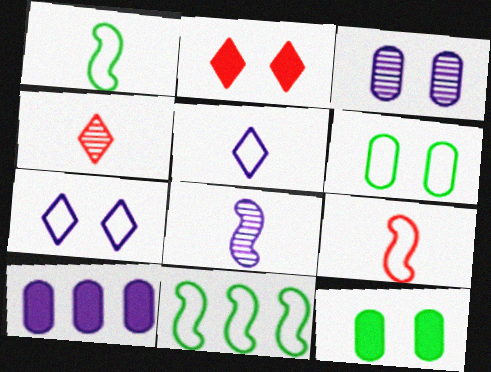[[7, 8, 10]]